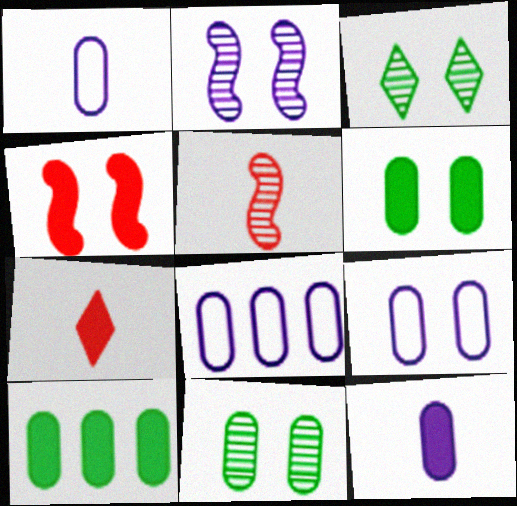[[1, 8, 9], 
[3, 4, 9]]